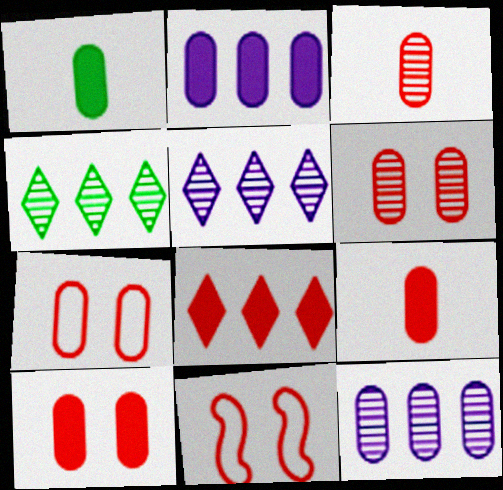[[1, 2, 10], 
[1, 5, 11], 
[1, 7, 12], 
[3, 8, 11], 
[6, 7, 10]]